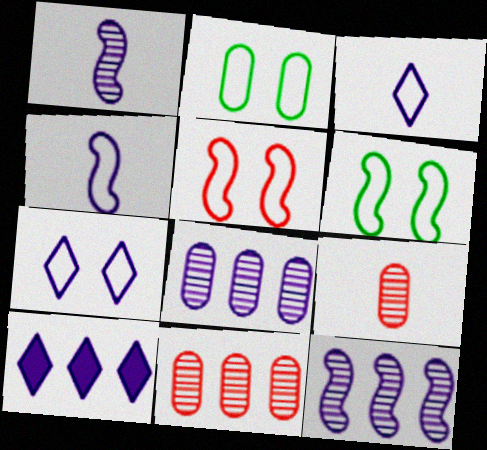[[2, 5, 7], 
[6, 9, 10]]